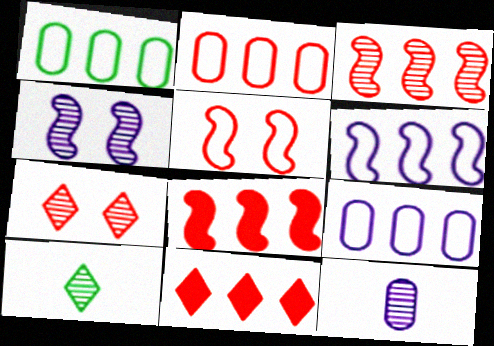[[1, 2, 9], 
[2, 3, 11]]